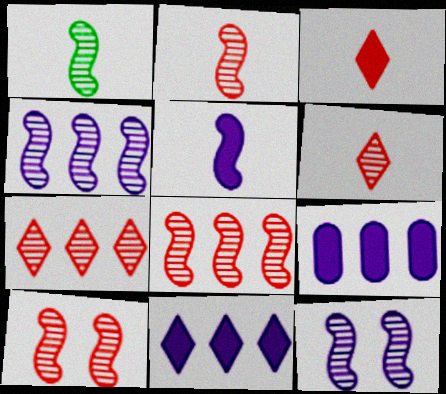[[1, 4, 10], 
[1, 8, 12], 
[2, 8, 10]]